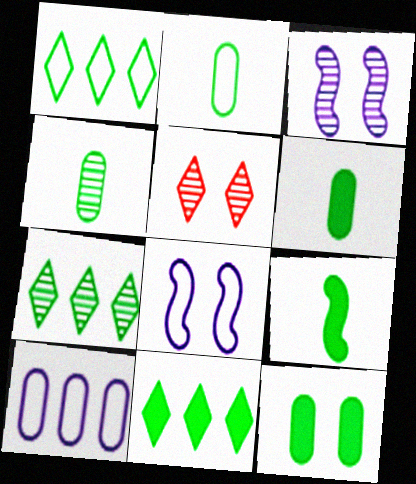[[1, 7, 11], 
[2, 4, 6], 
[5, 8, 12], 
[5, 9, 10], 
[9, 11, 12]]